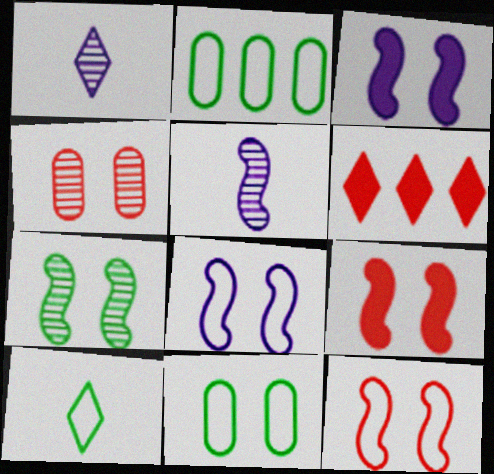[[1, 2, 9], 
[3, 7, 12], 
[5, 6, 11], 
[7, 8, 9]]